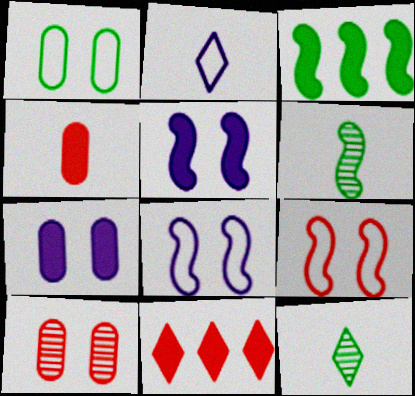[[1, 3, 12], 
[1, 7, 10], 
[2, 3, 10], 
[2, 4, 6]]